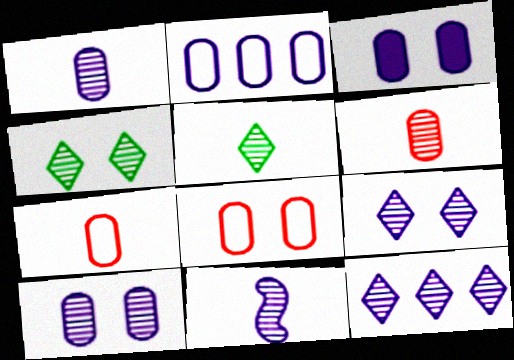[[1, 2, 3], 
[5, 6, 11], 
[10, 11, 12]]